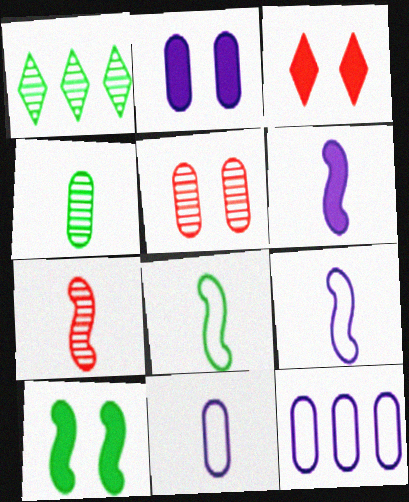[[2, 3, 10], 
[6, 7, 8]]